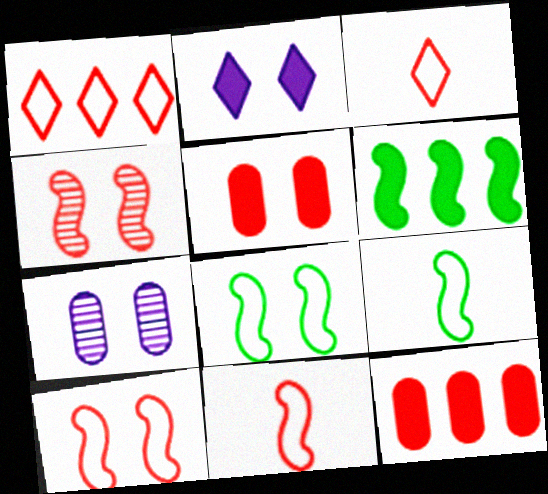[[3, 4, 12], 
[3, 6, 7]]